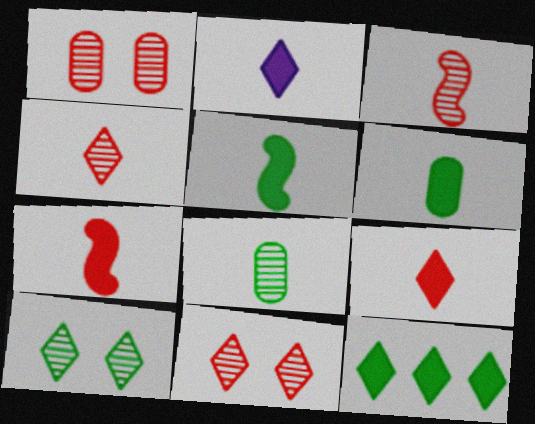[[2, 6, 7]]